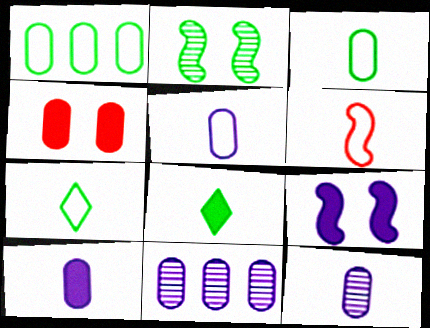[[1, 2, 8], 
[1, 4, 12], 
[3, 4, 11], 
[5, 6, 7], 
[5, 10, 12], 
[6, 8, 12]]